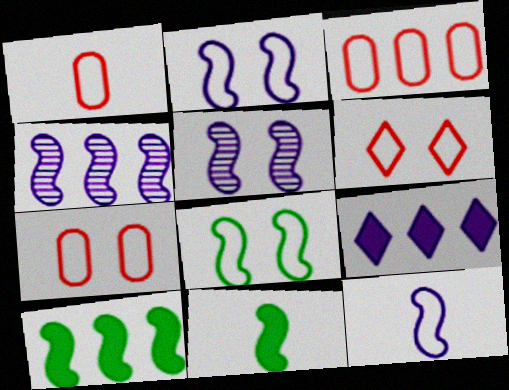[[1, 3, 7]]